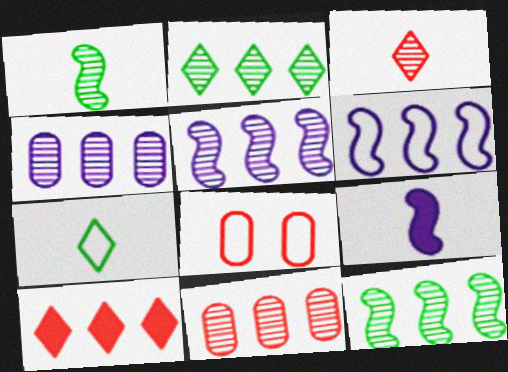[[2, 5, 11], 
[2, 8, 9], 
[6, 7, 8]]